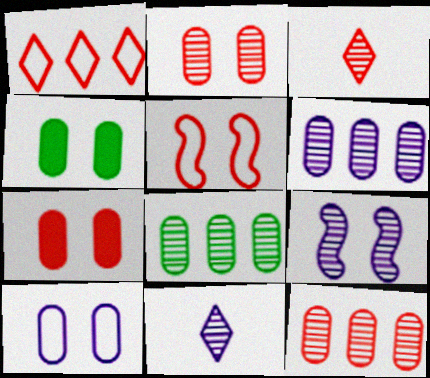[[2, 4, 10], 
[3, 8, 9], 
[6, 8, 12], 
[6, 9, 11]]